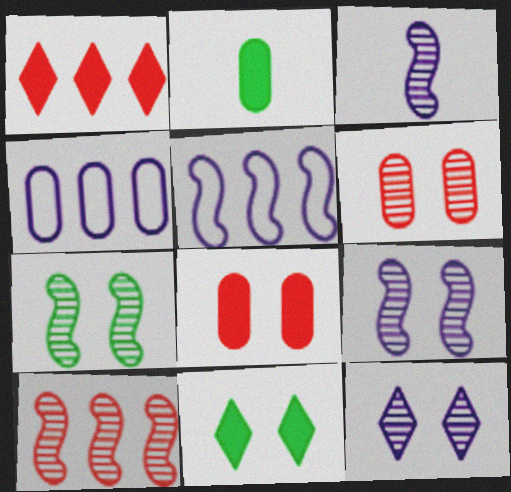[[2, 4, 6], 
[3, 7, 10], 
[6, 7, 12]]